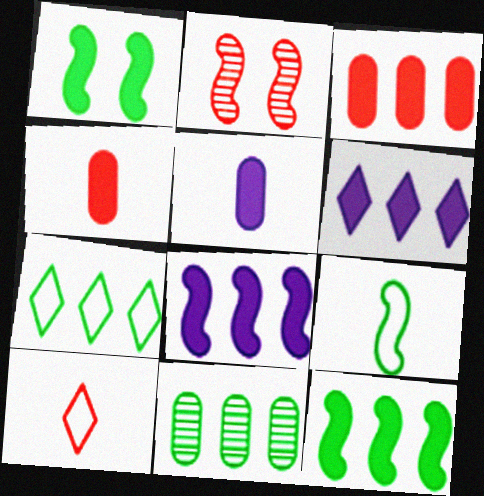[[1, 4, 6], 
[2, 3, 10], 
[2, 5, 7], 
[2, 8, 9], 
[3, 6, 12], 
[7, 11, 12]]